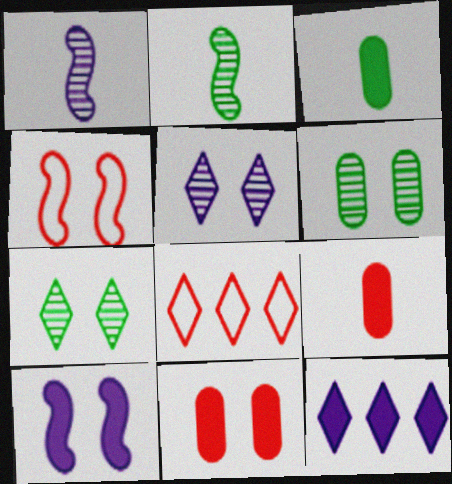[]